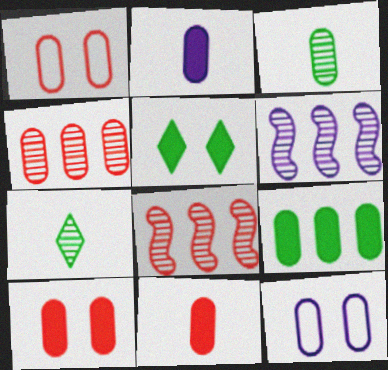[[1, 4, 11], 
[2, 9, 10]]